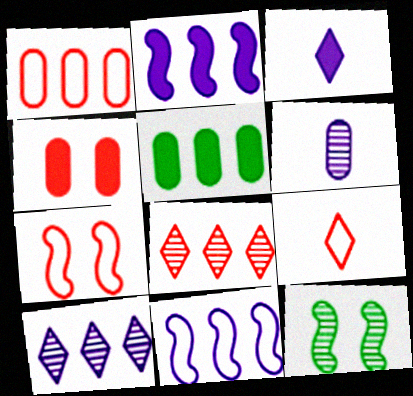[[1, 3, 12], 
[1, 7, 9], 
[5, 8, 11], 
[6, 8, 12]]